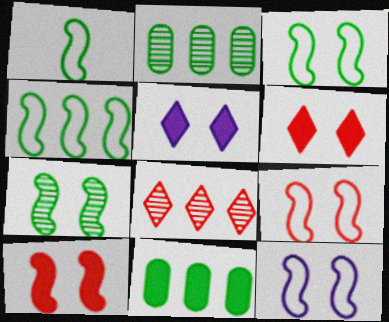[[1, 3, 4], 
[3, 9, 12], 
[7, 10, 12]]